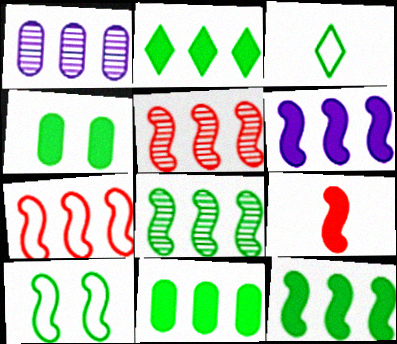[[1, 2, 7], 
[2, 11, 12], 
[3, 4, 8], 
[6, 7, 8]]